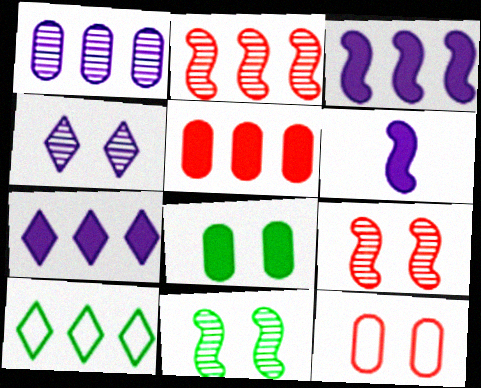[]